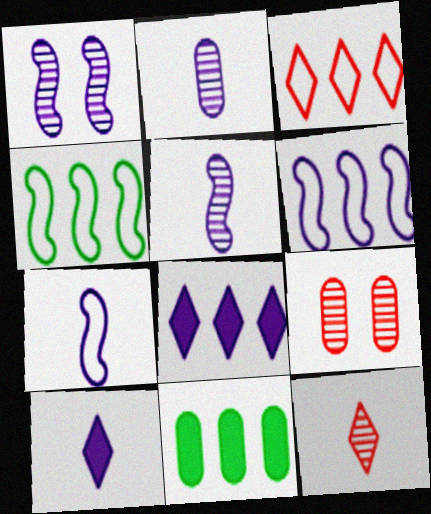[[2, 7, 10], 
[4, 9, 10]]